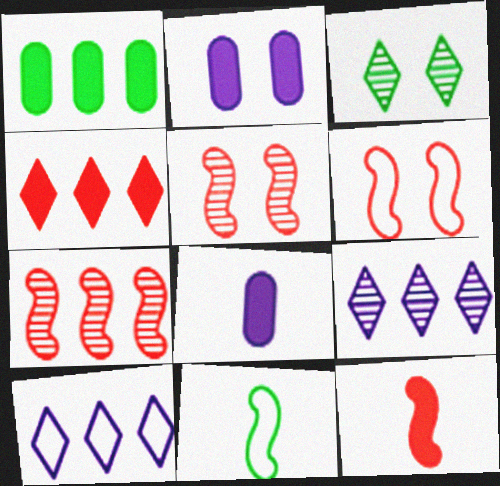[[1, 3, 11], 
[1, 7, 10], 
[2, 3, 6], 
[6, 7, 12]]